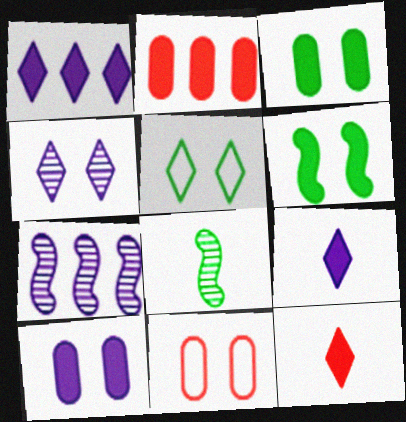[[1, 8, 11], 
[2, 6, 9], 
[4, 6, 11]]